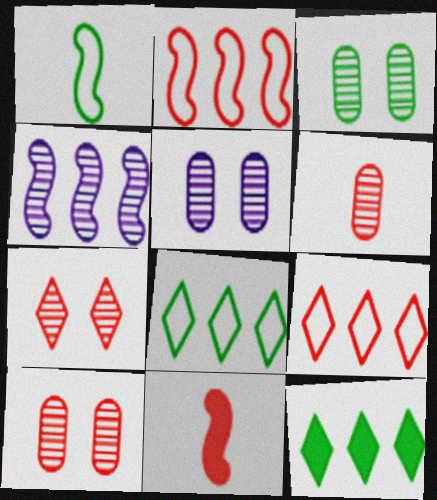[[1, 3, 12], 
[3, 5, 10], 
[5, 8, 11], 
[9, 10, 11]]